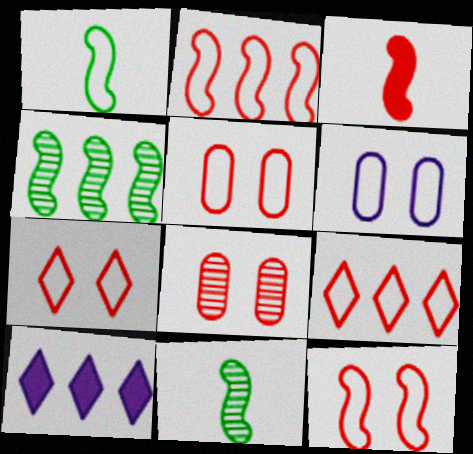[[1, 6, 9], 
[1, 8, 10], 
[3, 8, 9], 
[5, 7, 12], 
[5, 10, 11]]